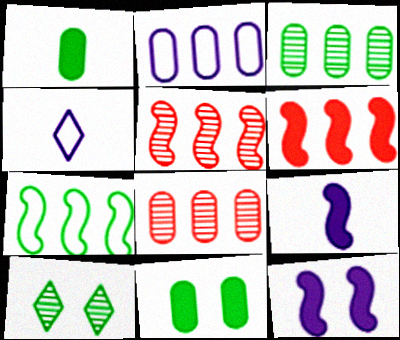[[1, 7, 10], 
[4, 5, 11]]